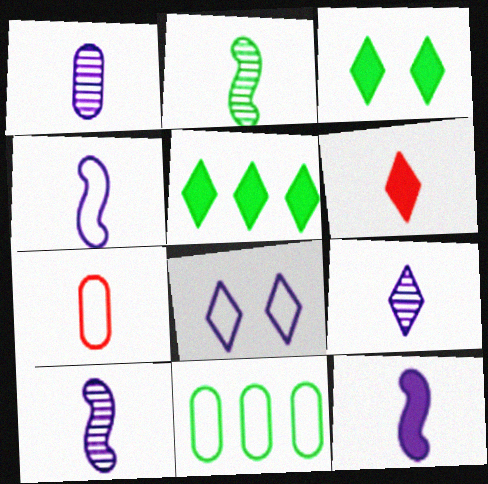[[1, 9, 10], 
[2, 3, 11], 
[4, 10, 12]]